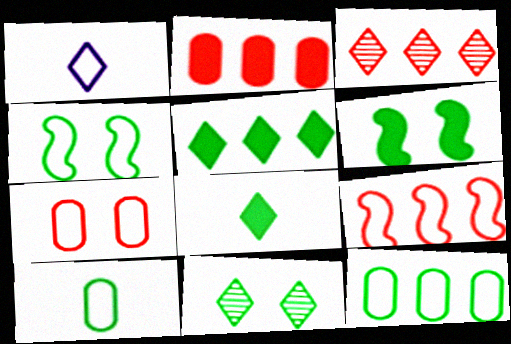[[2, 3, 9]]